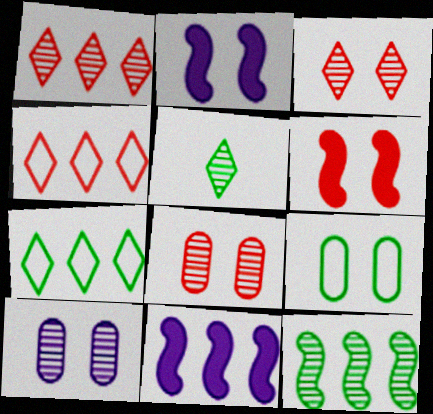[[2, 3, 9]]